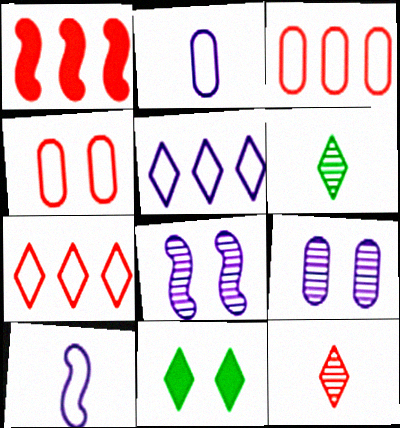[[1, 4, 12], 
[4, 8, 11], 
[5, 11, 12]]